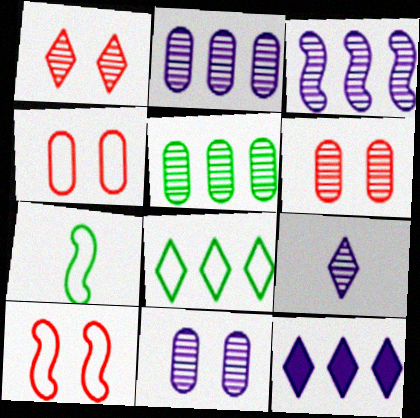[[3, 9, 11], 
[6, 7, 12]]